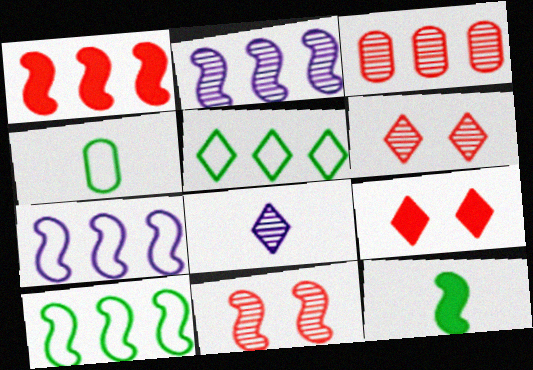[[1, 2, 10], 
[2, 4, 9], 
[5, 8, 9], 
[7, 11, 12]]